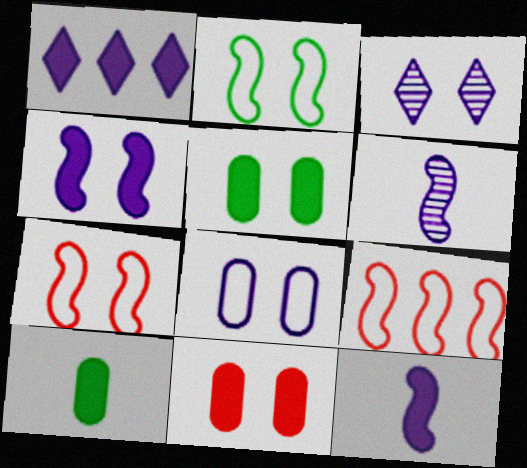[[1, 6, 8], 
[2, 3, 11], 
[3, 4, 8], 
[3, 5, 7], 
[3, 9, 10]]